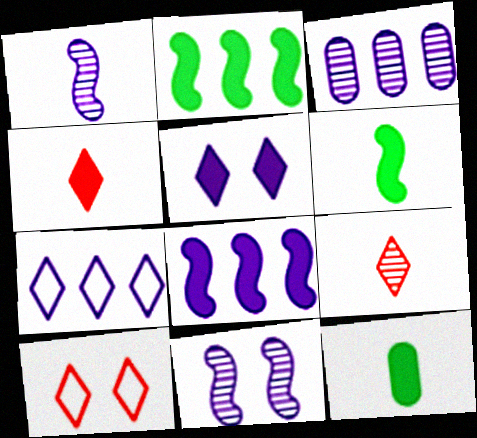[[3, 6, 10], 
[3, 7, 8]]